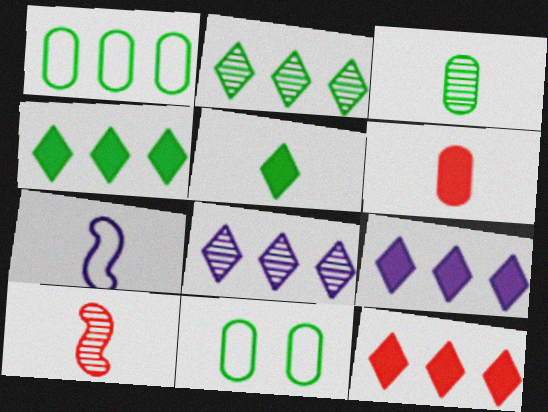[[4, 9, 12], 
[9, 10, 11]]